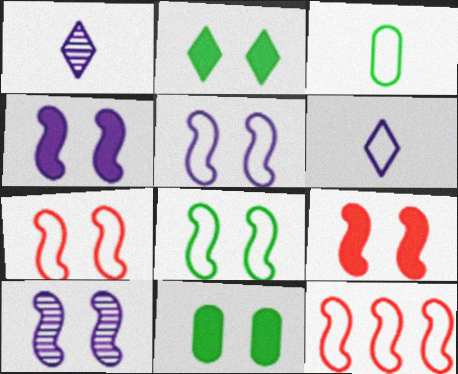[[1, 11, 12], 
[4, 5, 10], 
[5, 7, 8], 
[8, 9, 10]]